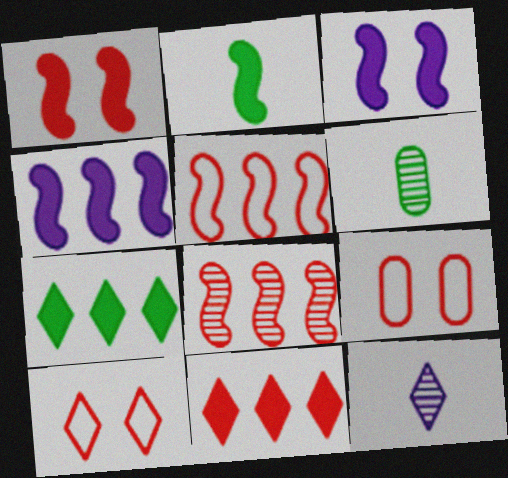[[1, 2, 4], 
[4, 6, 10], 
[7, 10, 12]]